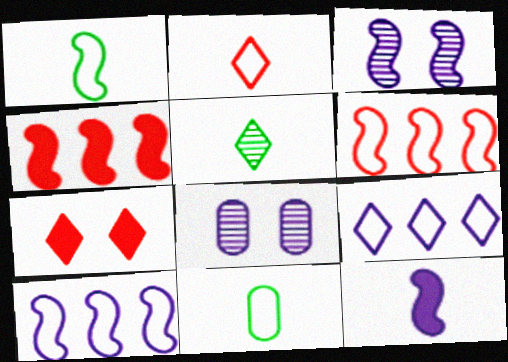[[1, 3, 4], 
[3, 10, 12], 
[5, 7, 9], 
[8, 9, 12]]